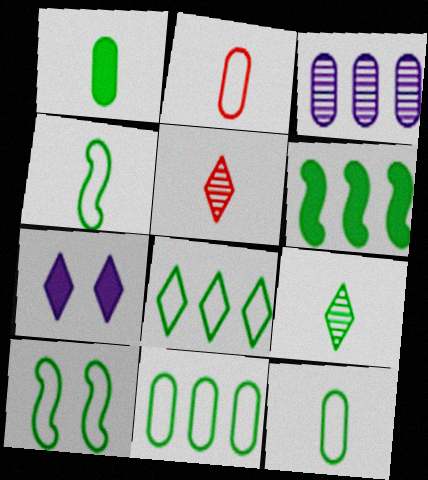[[1, 4, 9], 
[5, 7, 8], 
[8, 10, 12]]